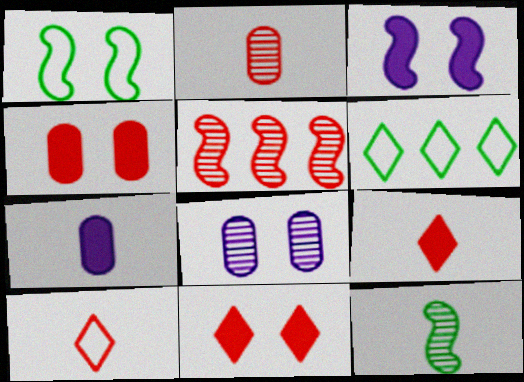[[1, 8, 11], 
[2, 3, 6], 
[4, 5, 10], 
[7, 10, 12]]